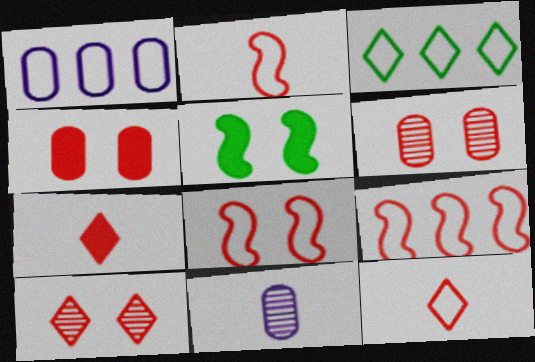[[1, 3, 9], 
[2, 8, 9], 
[4, 8, 10], 
[6, 7, 9]]